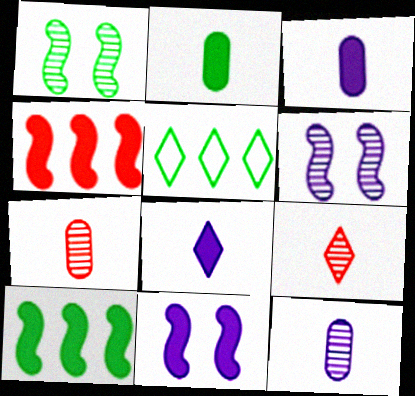[[1, 2, 5], 
[5, 7, 11]]